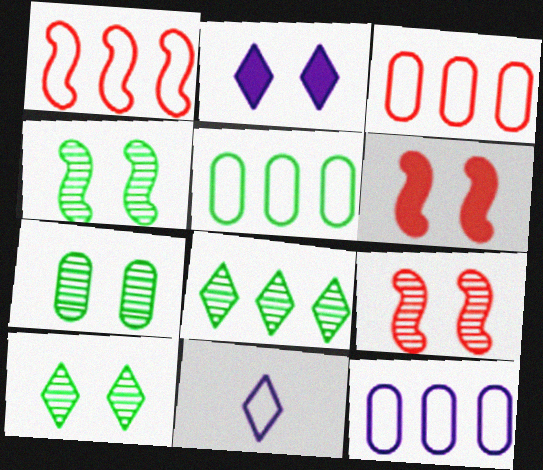[[3, 5, 12], 
[4, 7, 10]]